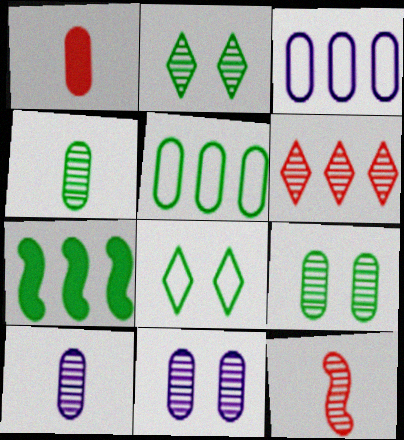[[1, 3, 9], 
[1, 5, 11], 
[3, 6, 7], 
[4, 7, 8]]